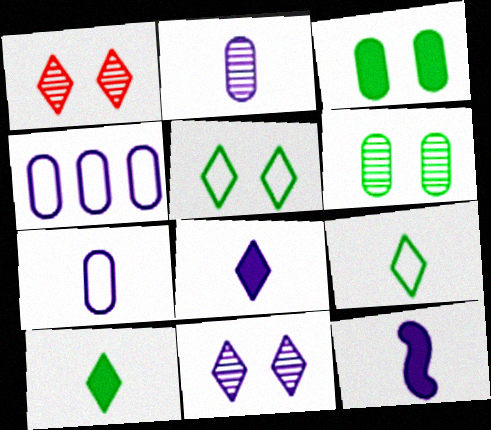[[4, 11, 12]]